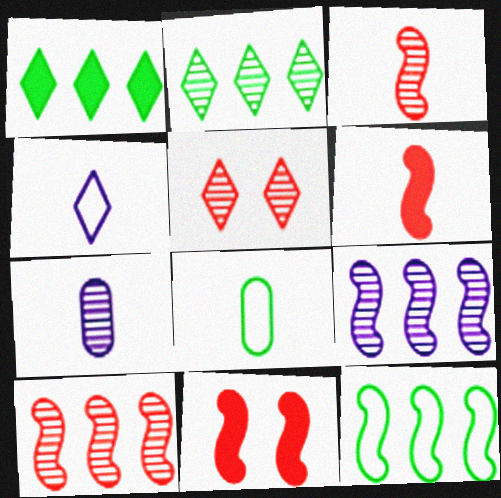[[1, 4, 5]]